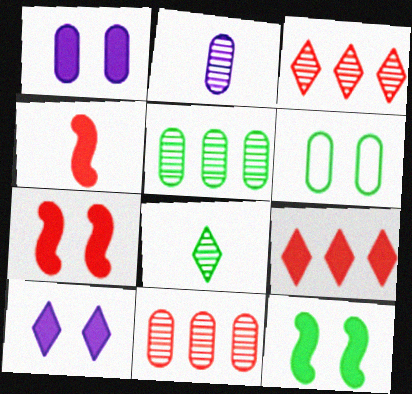[]